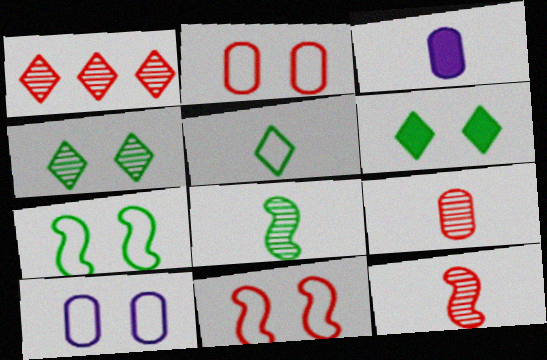[[1, 3, 7], 
[3, 5, 12]]